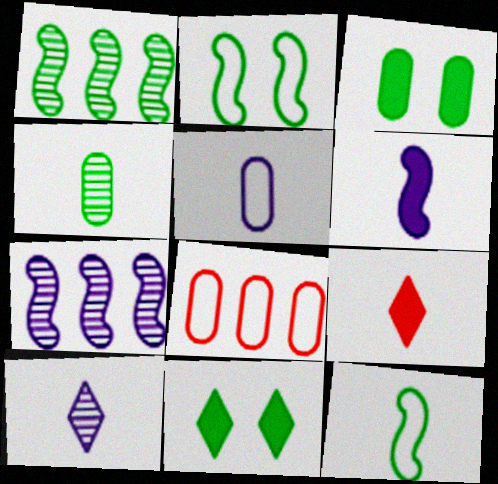[[5, 6, 10]]